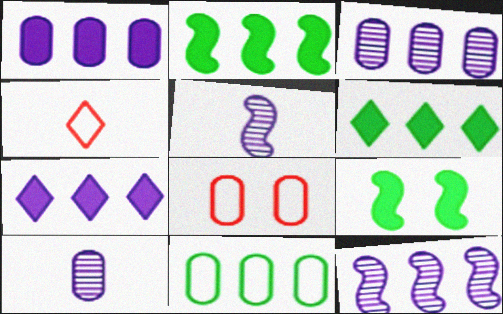[[3, 4, 9], 
[5, 6, 8]]